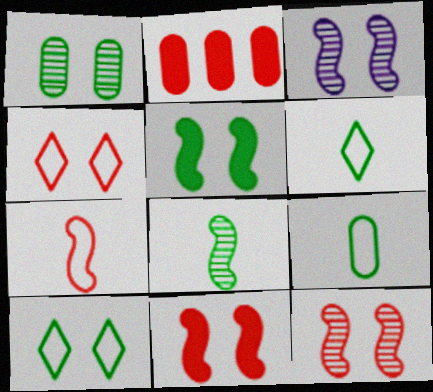[[1, 5, 10], 
[2, 3, 6]]